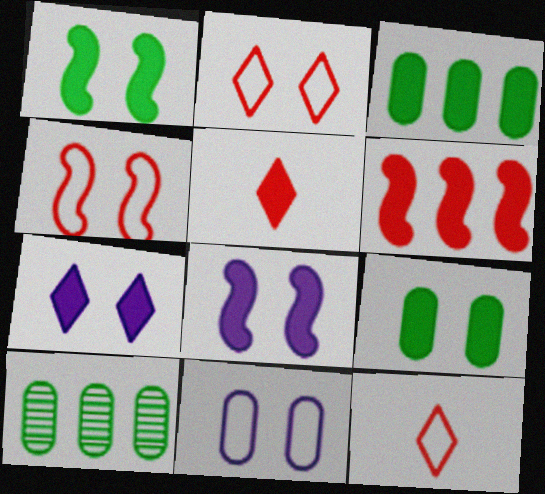[[3, 5, 8], 
[8, 10, 12]]